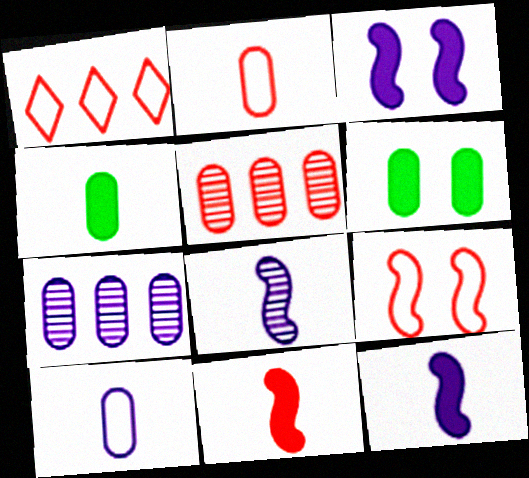[[1, 2, 9], 
[1, 6, 8], 
[2, 6, 7], 
[5, 6, 10]]